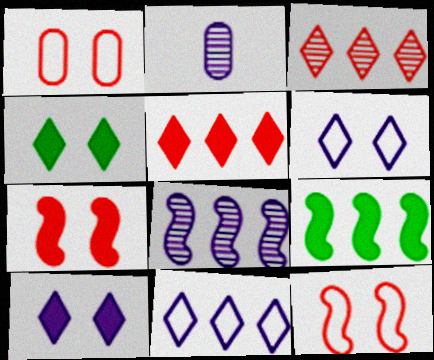[]